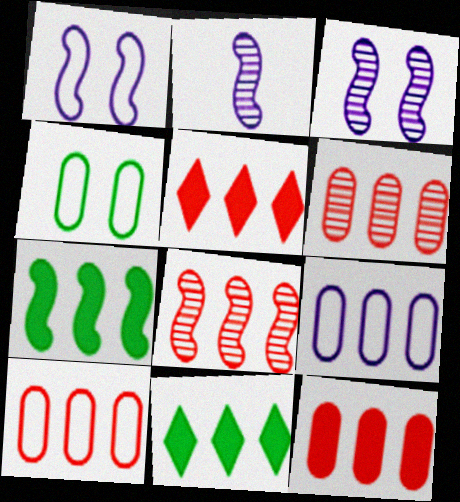[[2, 4, 5], 
[5, 8, 10], 
[6, 10, 12], 
[8, 9, 11]]